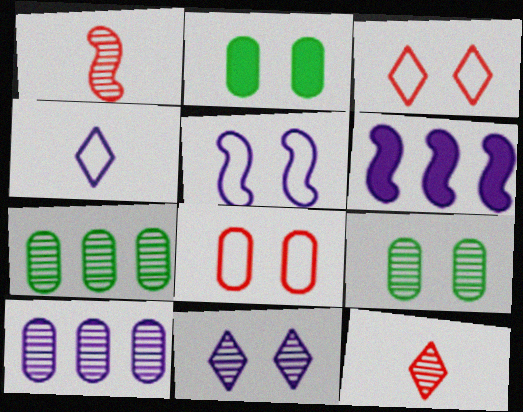[[1, 7, 11]]